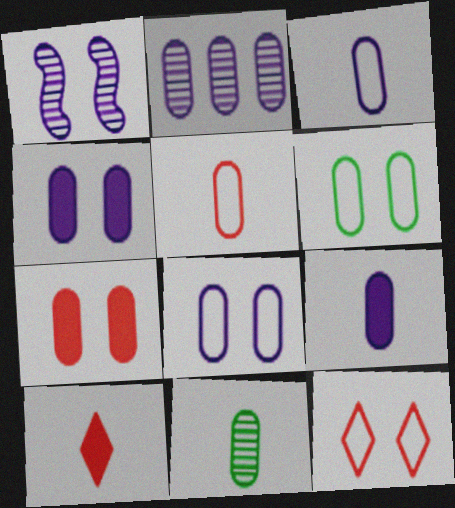[[2, 3, 4], 
[2, 8, 9], 
[5, 9, 11]]